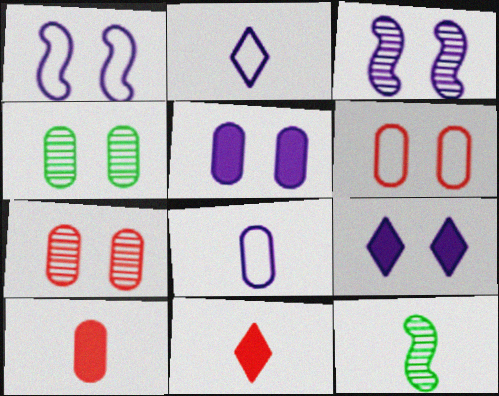[[2, 10, 12], 
[4, 5, 6], 
[8, 11, 12]]